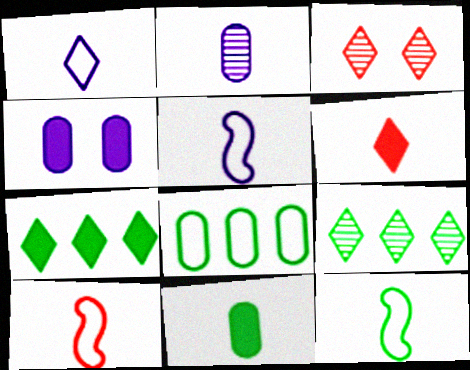[[1, 3, 7], 
[2, 6, 12], 
[4, 9, 10], 
[5, 10, 12]]